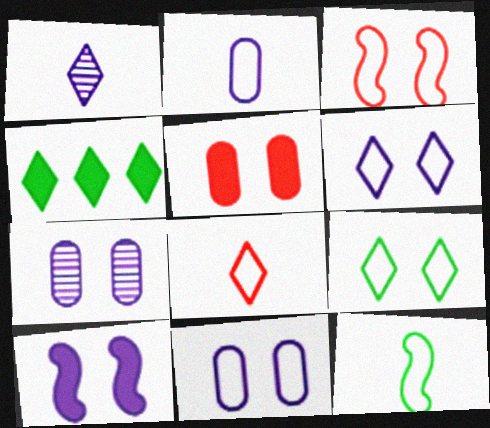[[2, 8, 12], 
[3, 9, 11], 
[6, 7, 10]]